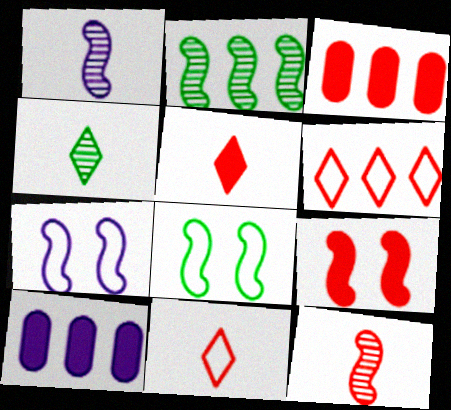[[2, 6, 10], 
[3, 4, 7], 
[3, 5, 9]]